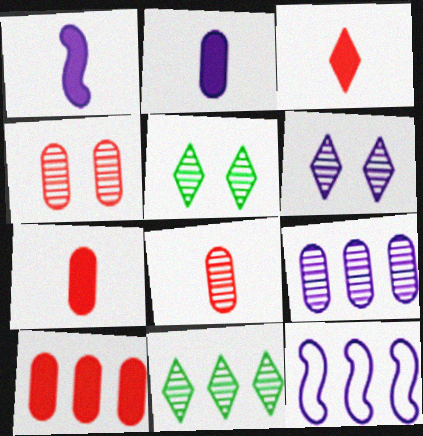[[2, 6, 12], 
[5, 7, 12], 
[10, 11, 12]]